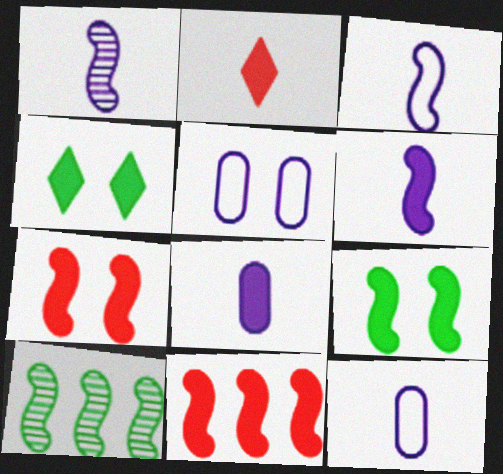[[1, 3, 6], 
[2, 5, 10], 
[3, 7, 10], 
[4, 8, 11], 
[6, 9, 11]]